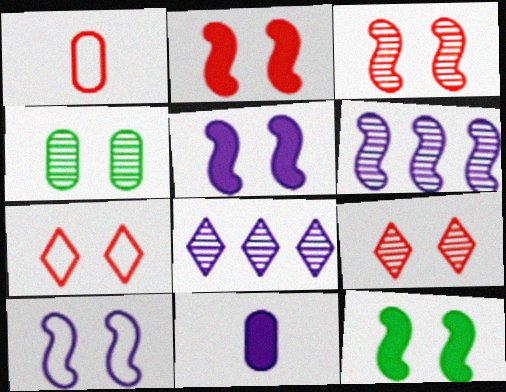[[1, 8, 12], 
[2, 5, 12], 
[3, 10, 12], 
[4, 5, 7], 
[8, 10, 11]]